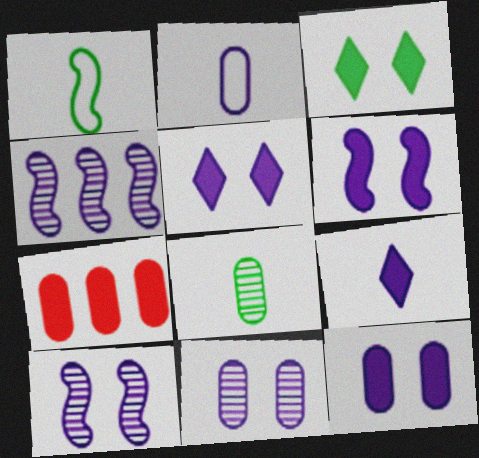[[2, 4, 5], 
[5, 6, 12]]